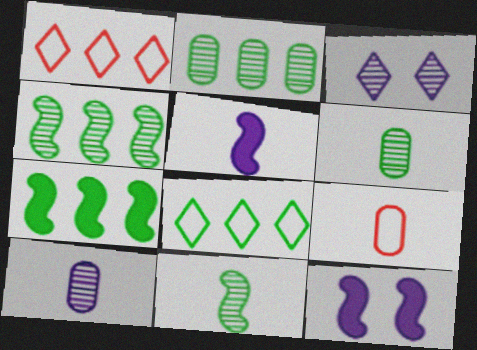[[1, 6, 12], 
[2, 7, 8], 
[3, 7, 9]]